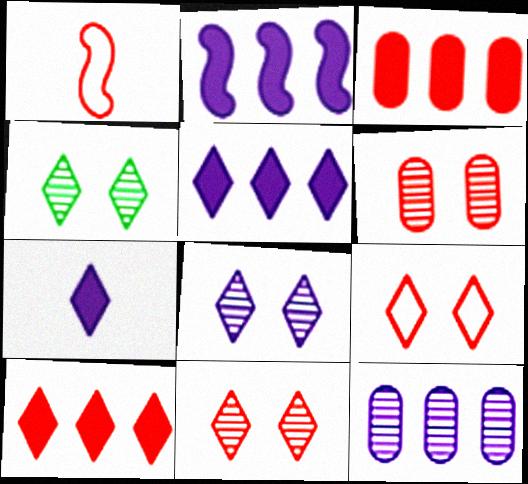[[1, 3, 11], 
[1, 6, 10], 
[4, 8, 11]]